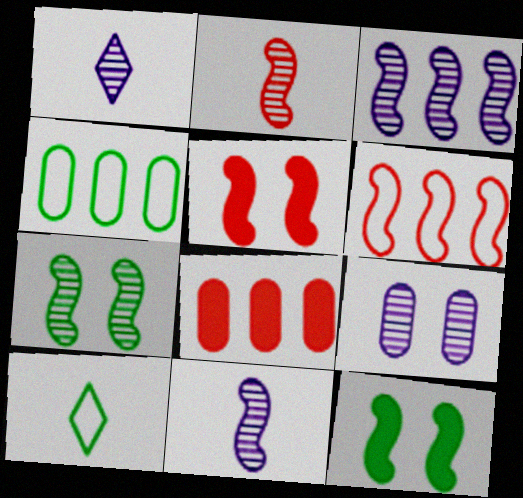[[1, 3, 9], 
[1, 4, 5], 
[2, 3, 7], 
[2, 5, 6], 
[6, 11, 12]]